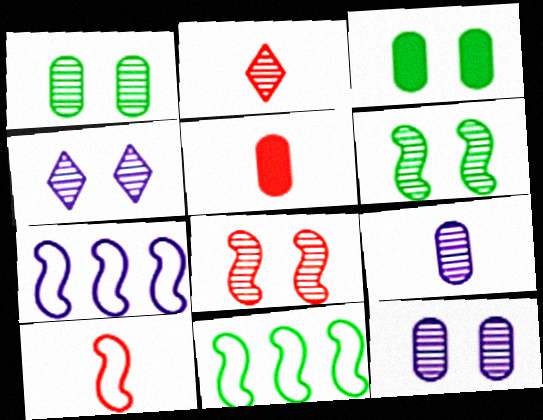[[1, 4, 8], 
[2, 3, 7], 
[2, 5, 10], 
[4, 5, 11]]